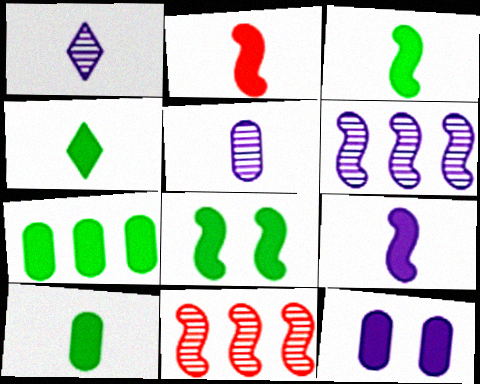[[2, 3, 9], 
[3, 4, 10], 
[4, 7, 8]]